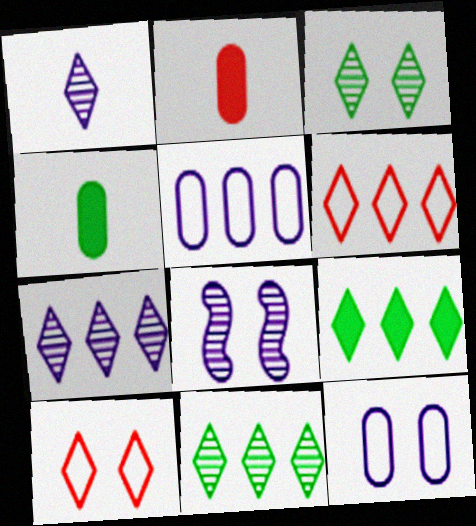[[1, 9, 10], 
[4, 6, 8], 
[6, 7, 9]]